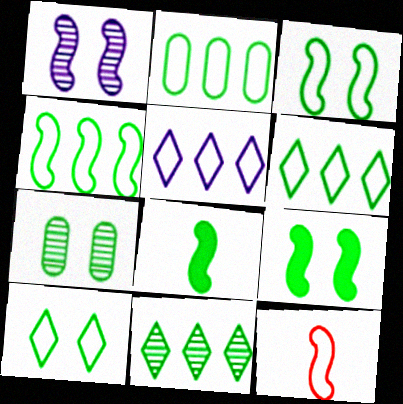[[2, 4, 6], 
[6, 7, 8], 
[7, 9, 10]]